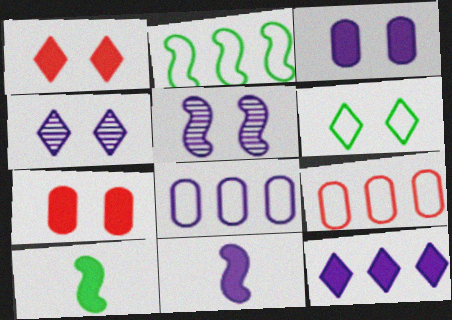[[1, 4, 6], 
[3, 11, 12], 
[4, 8, 11], 
[4, 9, 10], 
[5, 6, 7], 
[7, 10, 12]]